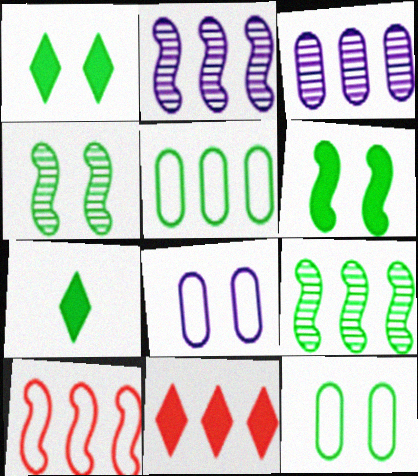[[1, 4, 12], 
[2, 5, 11], 
[4, 5, 7], 
[7, 9, 12]]